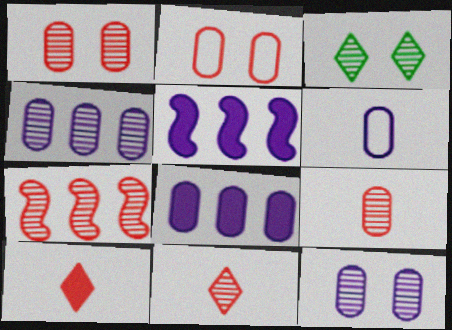[[1, 7, 11], 
[2, 7, 10], 
[6, 8, 12]]